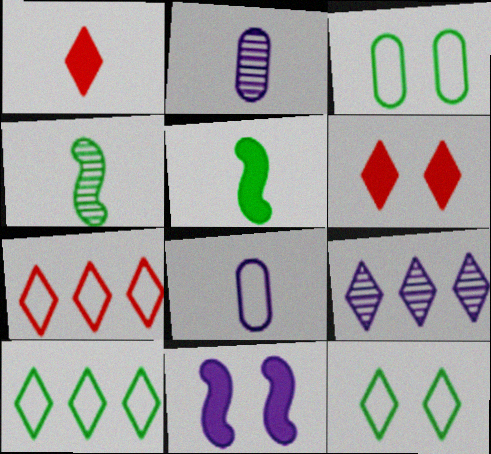[[1, 4, 8], 
[1, 9, 12], 
[8, 9, 11]]